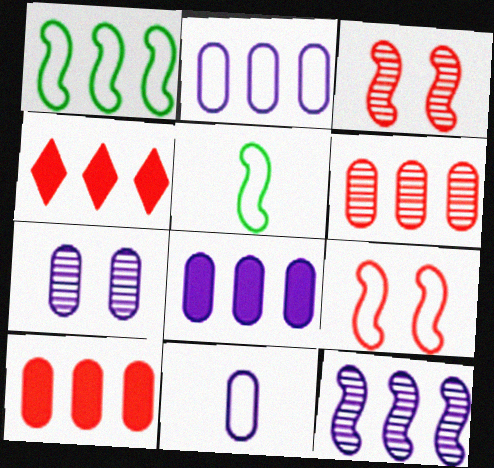[[4, 5, 7], 
[7, 8, 11]]